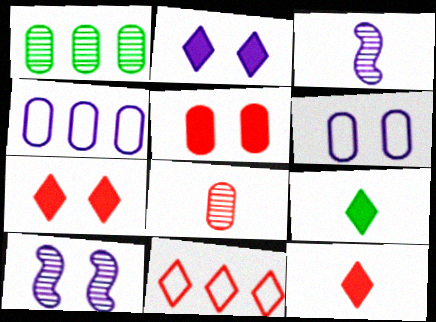[[2, 3, 4], 
[2, 6, 10]]